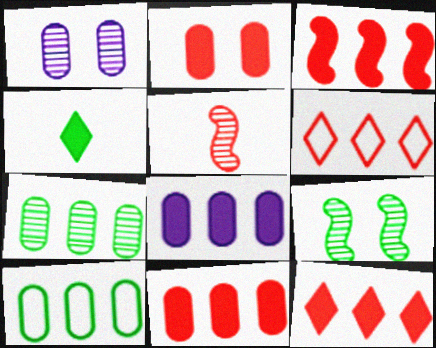[[2, 5, 6], 
[3, 11, 12], 
[4, 9, 10]]